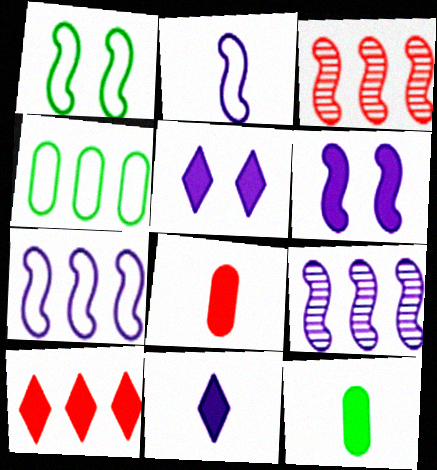[[2, 6, 9], 
[4, 9, 10], 
[6, 10, 12]]